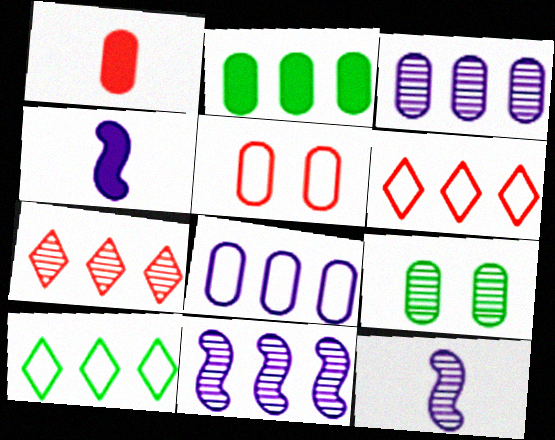[[1, 8, 9], 
[2, 6, 11], 
[4, 6, 9], 
[7, 9, 12]]